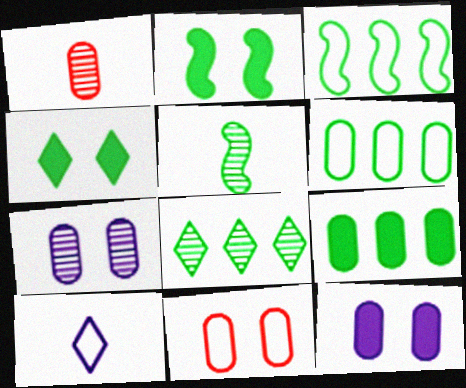[[1, 6, 12], 
[2, 3, 5], 
[3, 8, 9], 
[3, 10, 11], 
[4, 5, 6]]